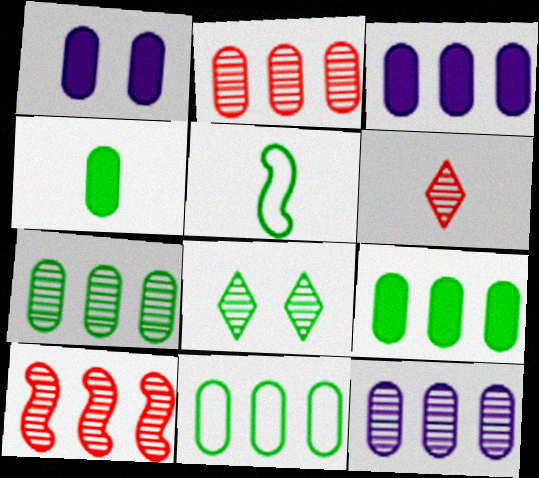[[2, 3, 11], 
[2, 7, 12], 
[5, 8, 9], 
[7, 9, 11]]